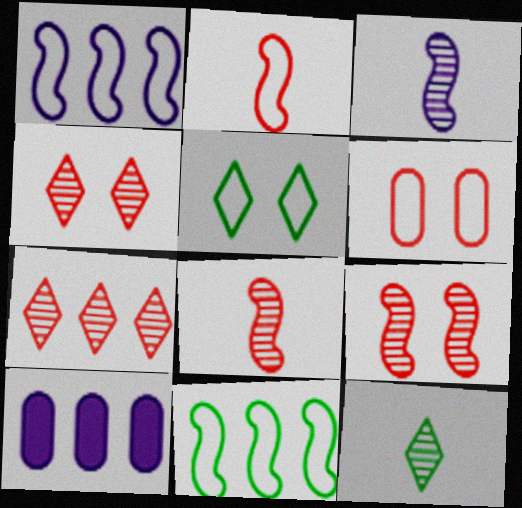[[5, 8, 10], 
[7, 10, 11]]